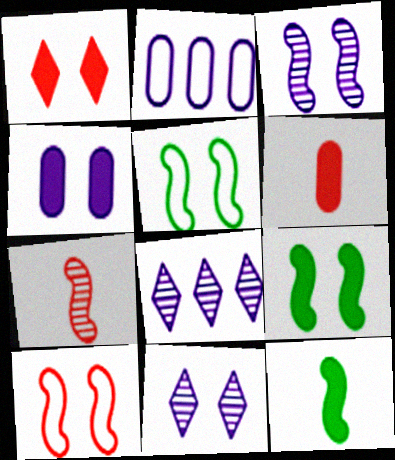[[1, 4, 9], 
[3, 9, 10], 
[5, 6, 8]]